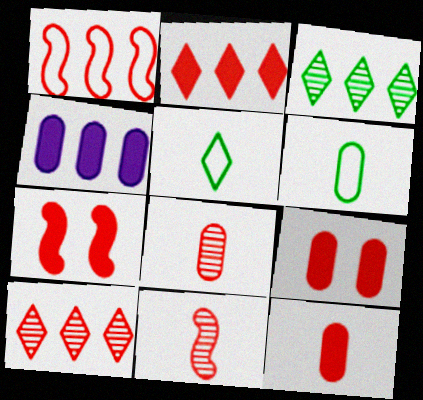[[1, 3, 4], 
[1, 7, 11], 
[2, 7, 12]]